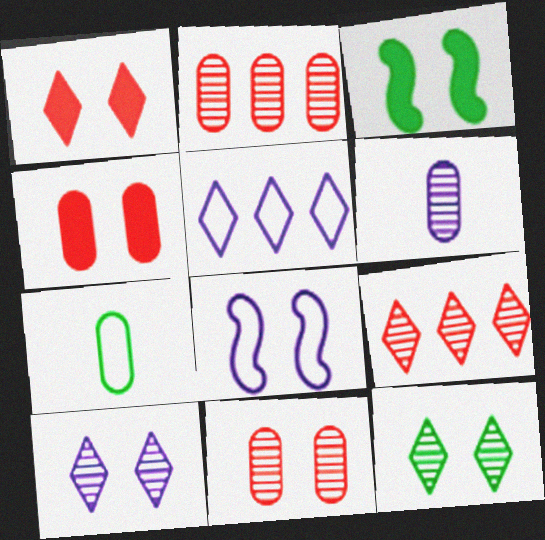[[4, 8, 12]]